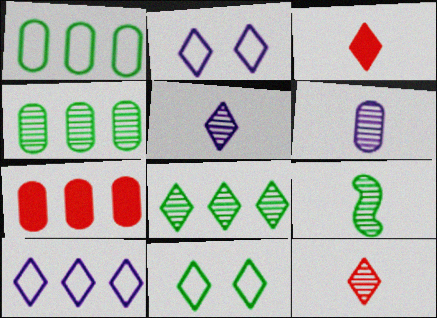[[2, 3, 8], 
[2, 7, 9], 
[6, 9, 12]]